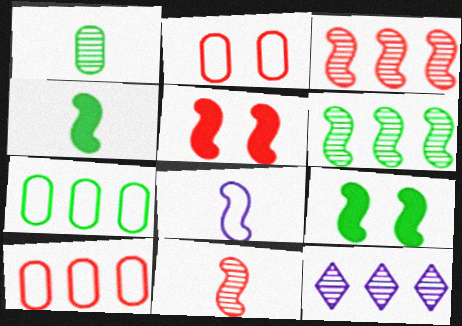[[2, 4, 12], 
[3, 8, 9], 
[4, 8, 11], 
[5, 6, 8]]